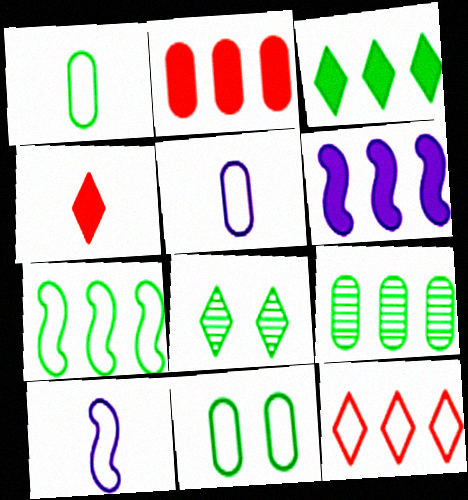[[2, 3, 6], 
[2, 8, 10], 
[3, 7, 9], 
[6, 9, 12], 
[10, 11, 12]]